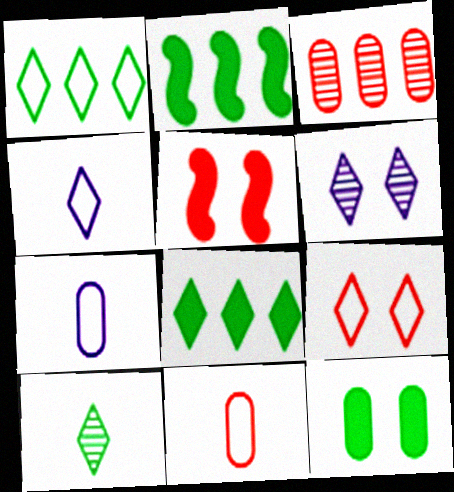[[1, 4, 9], 
[2, 6, 11], 
[3, 7, 12]]